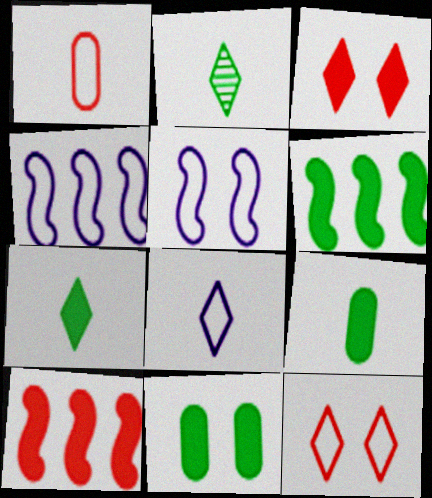[[6, 7, 11]]